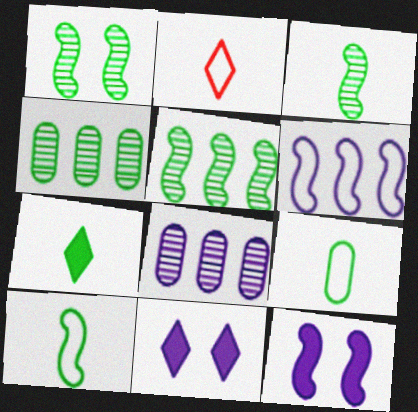[[1, 3, 5], 
[2, 4, 12], 
[3, 7, 9]]